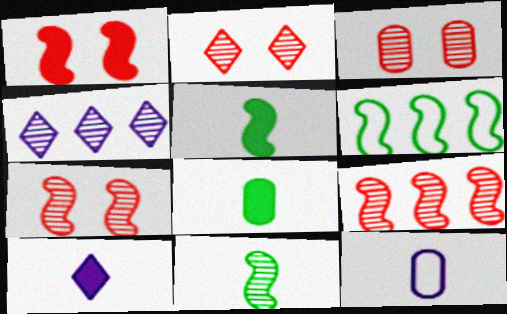[[2, 3, 7], 
[3, 4, 11], 
[3, 6, 10]]